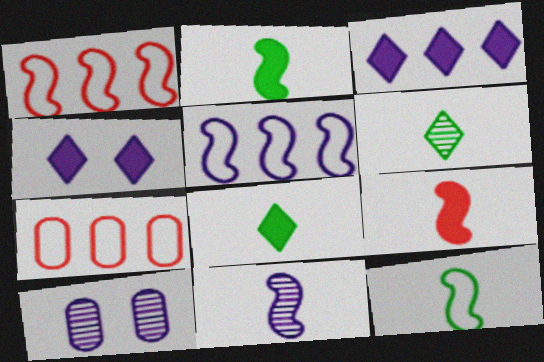[[1, 8, 10], 
[9, 11, 12]]